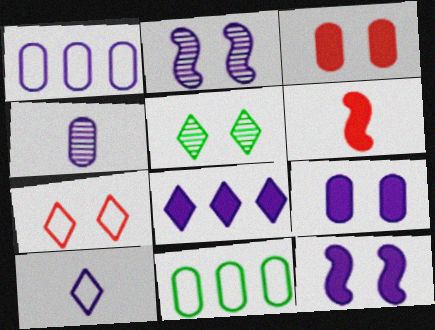[[1, 4, 9], 
[1, 5, 6], 
[3, 4, 11]]